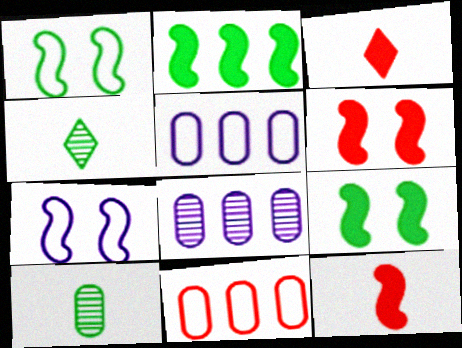[[1, 3, 8], 
[4, 5, 6]]